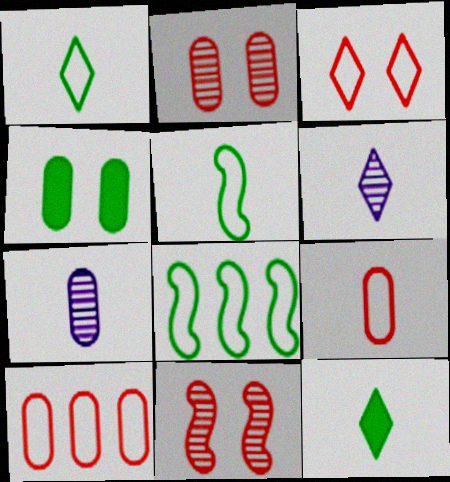[[4, 7, 10]]